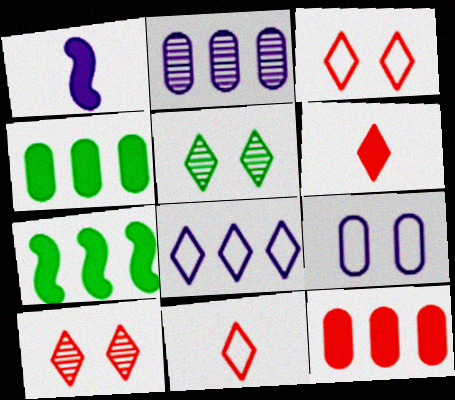[[5, 6, 8]]